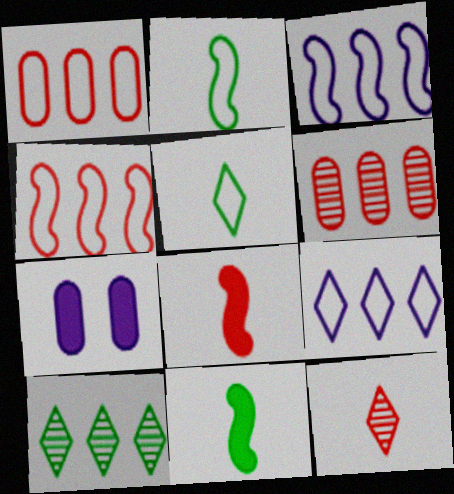[]